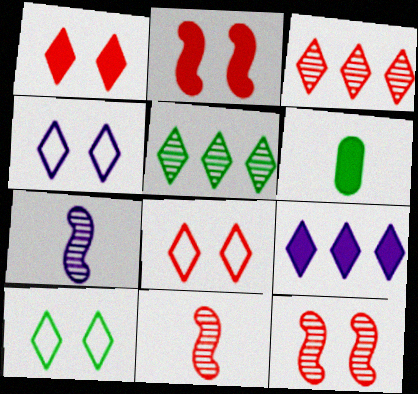[[2, 6, 9], 
[4, 8, 10]]